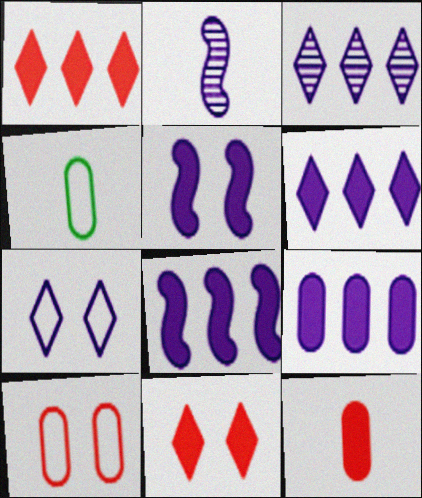[[2, 7, 9], 
[6, 8, 9]]